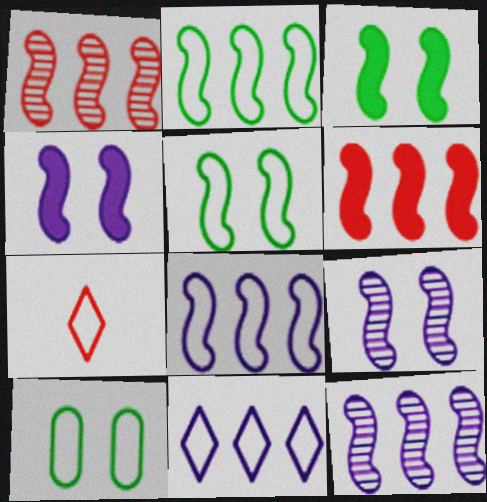[[2, 6, 12], 
[7, 8, 10]]